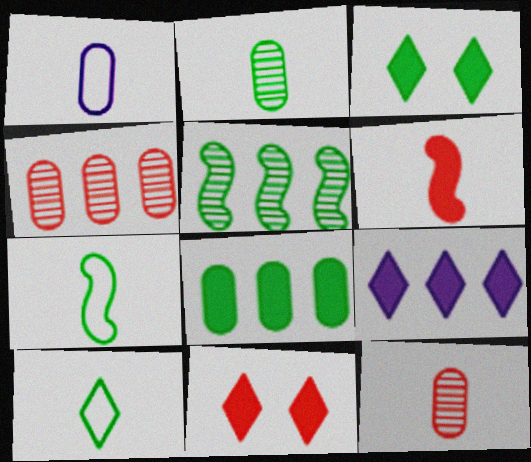[[1, 5, 11]]